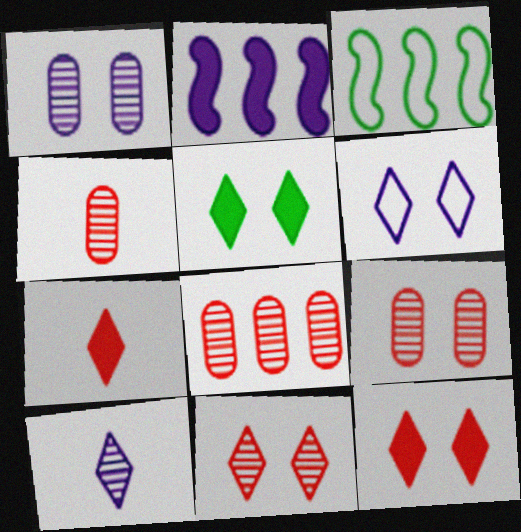[[1, 3, 7], 
[4, 8, 9], 
[5, 6, 11]]